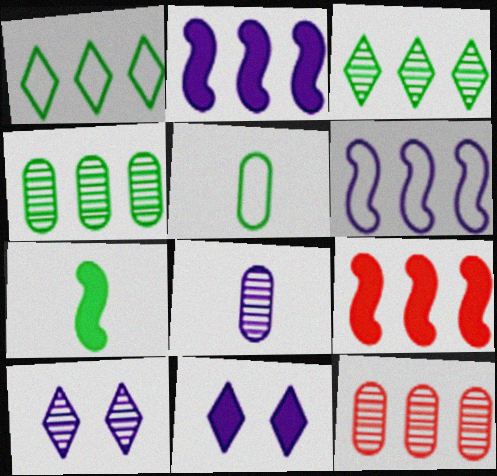[[1, 2, 12], 
[5, 9, 10], 
[6, 8, 11]]